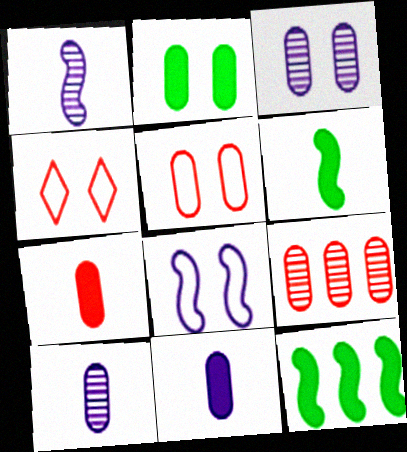[[2, 3, 5], 
[4, 10, 12], 
[5, 7, 9]]